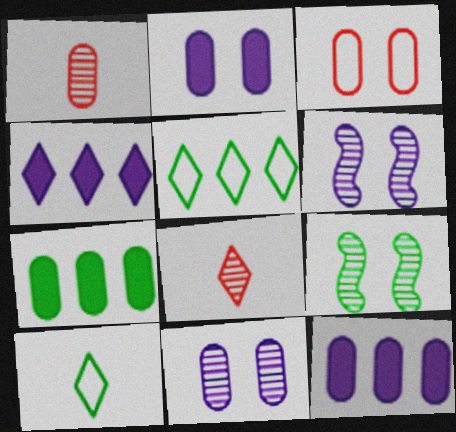[[7, 9, 10]]